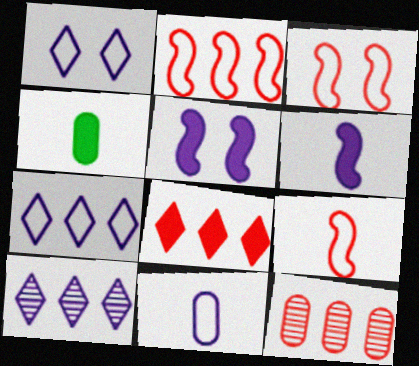[[2, 3, 9], 
[2, 8, 12], 
[3, 4, 10], 
[4, 5, 8], 
[5, 10, 11]]